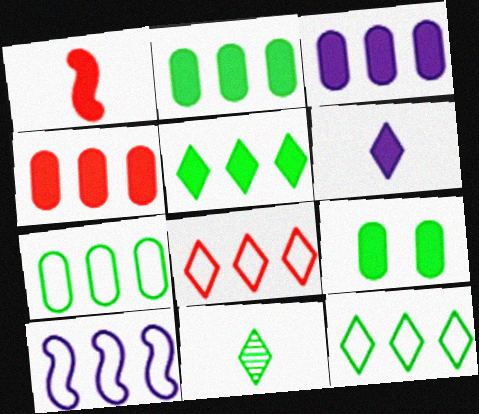[[2, 3, 4], 
[7, 8, 10]]